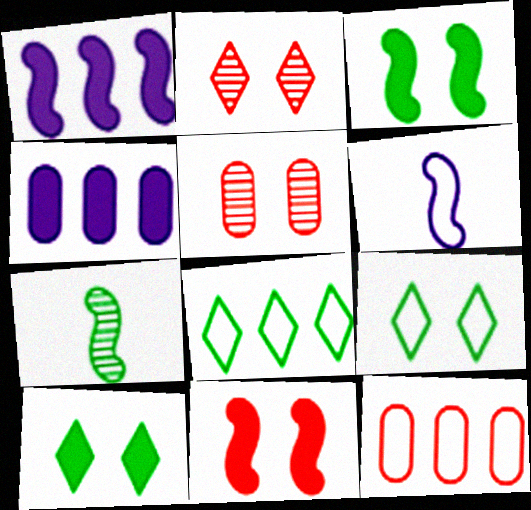[[6, 9, 12]]